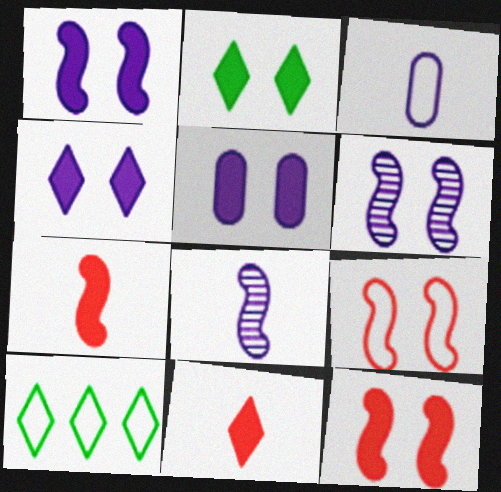[[1, 4, 5], 
[2, 5, 12], 
[3, 9, 10]]